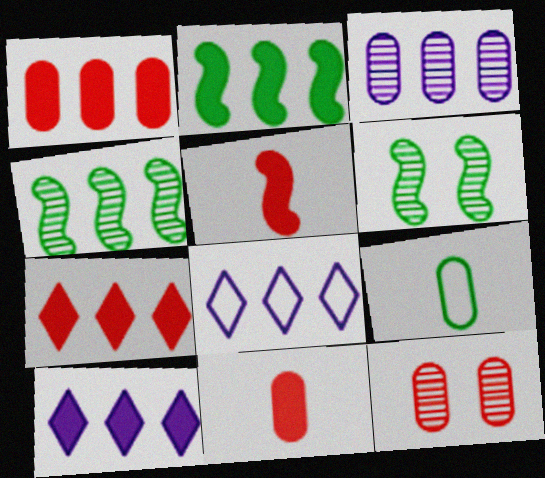[[1, 2, 10], 
[1, 4, 8], 
[6, 8, 11]]